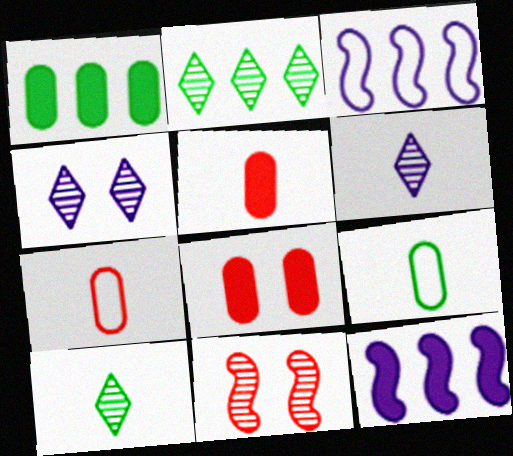[[3, 8, 10]]